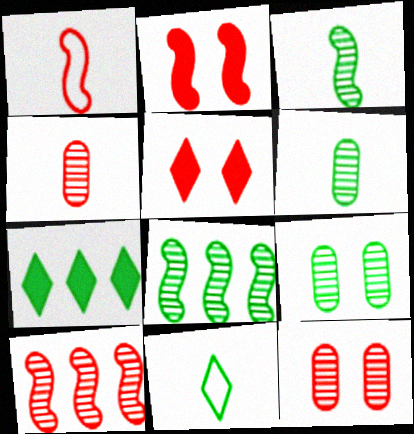[[1, 2, 10]]